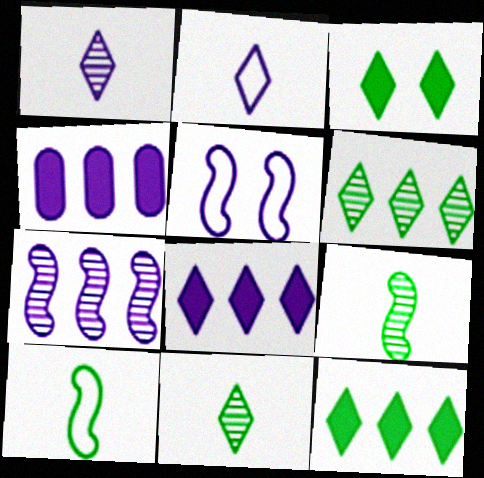[[1, 4, 5]]